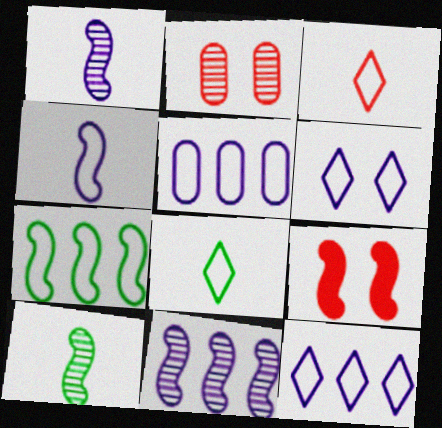[[1, 7, 9], 
[4, 5, 6]]